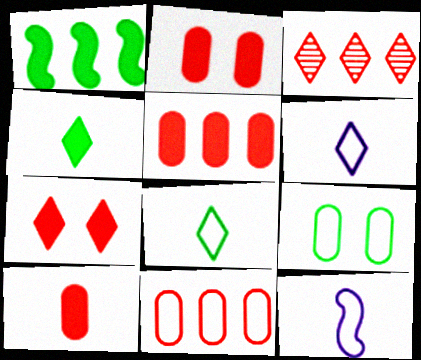[[2, 5, 10]]